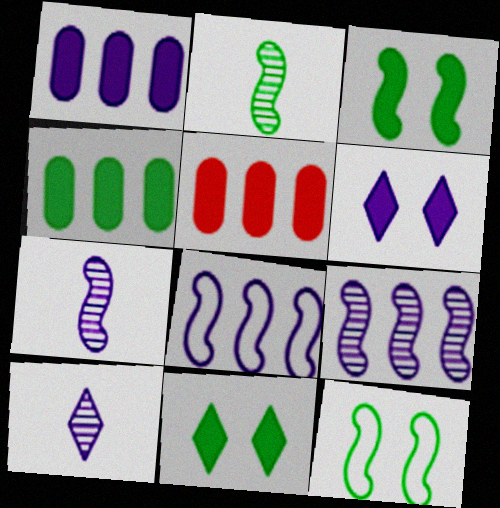[[1, 4, 5], 
[5, 10, 12]]